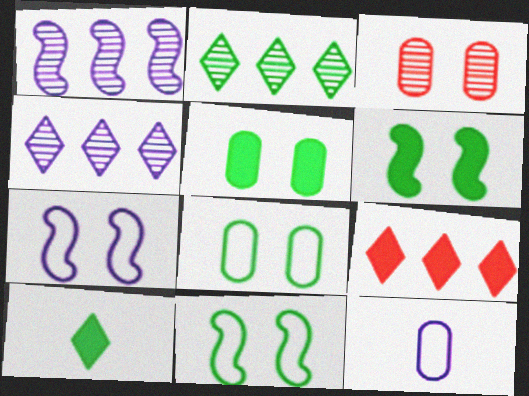[]